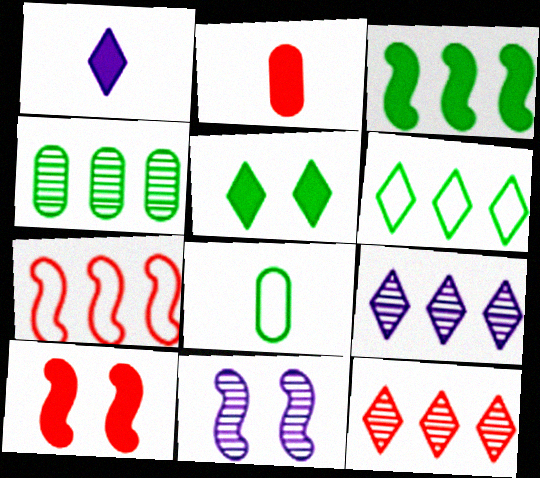[[2, 6, 11], 
[3, 4, 6], 
[8, 9, 10]]